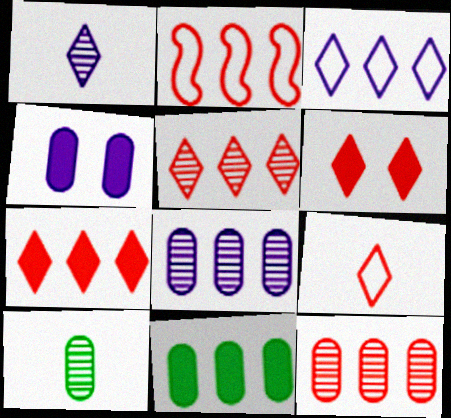[[2, 7, 12], 
[5, 6, 9]]